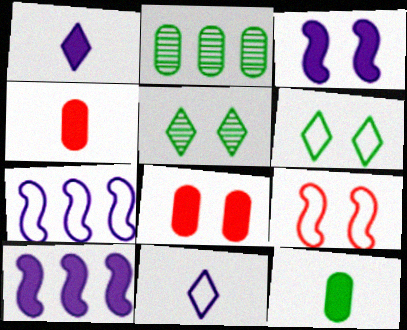[[1, 2, 9], 
[4, 5, 7]]